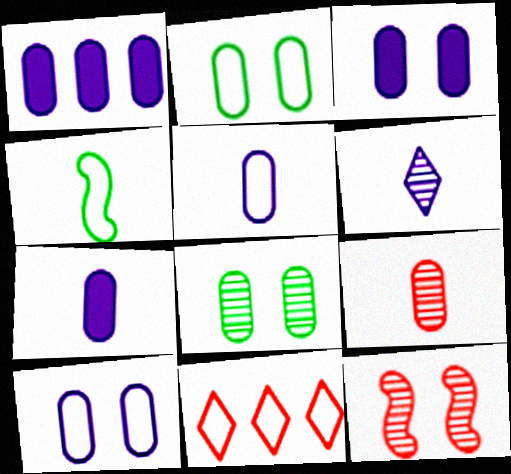[[1, 2, 9], 
[1, 3, 7], 
[4, 10, 11]]